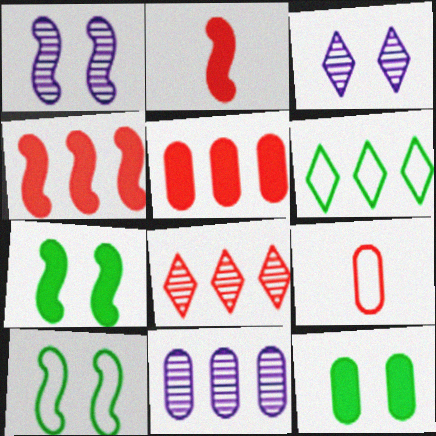[[4, 6, 11], 
[9, 11, 12]]